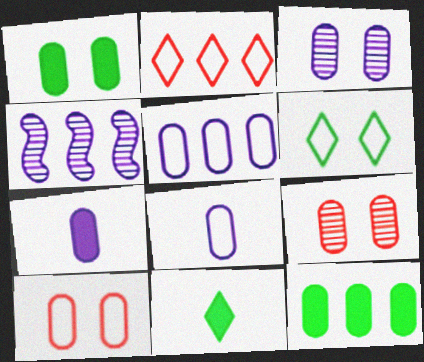[[1, 3, 10], 
[2, 4, 12], 
[3, 5, 7], 
[4, 10, 11], 
[8, 9, 12]]